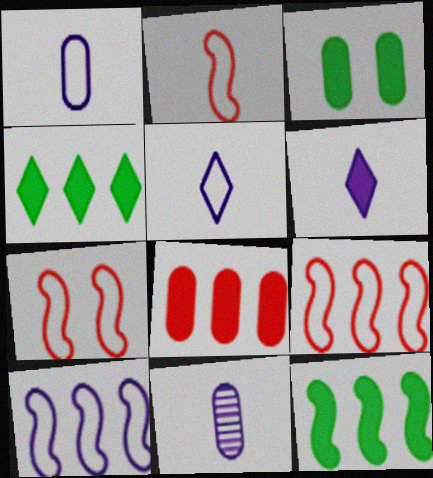[[2, 7, 9], 
[4, 7, 11]]